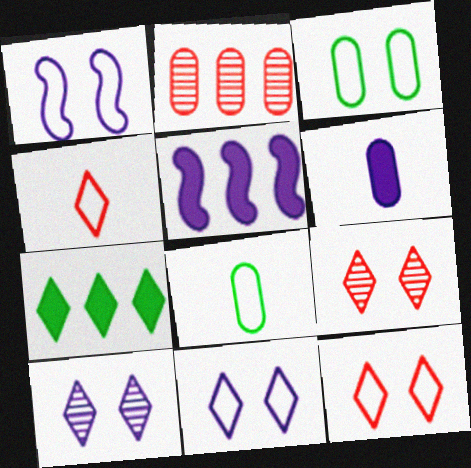[[1, 3, 12], 
[2, 3, 6], 
[4, 7, 10], 
[5, 8, 9]]